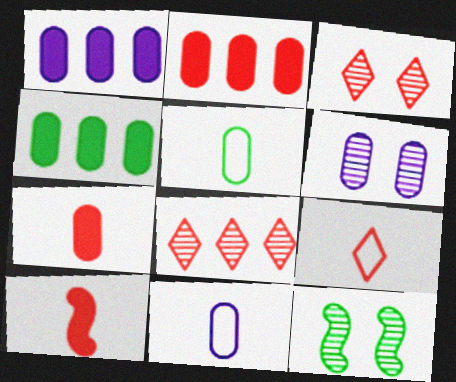[[1, 2, 4], 
[1, 6, 11], 
[1, 9, 12], 
[2, 5, 6], 
[3, 6, 12]]